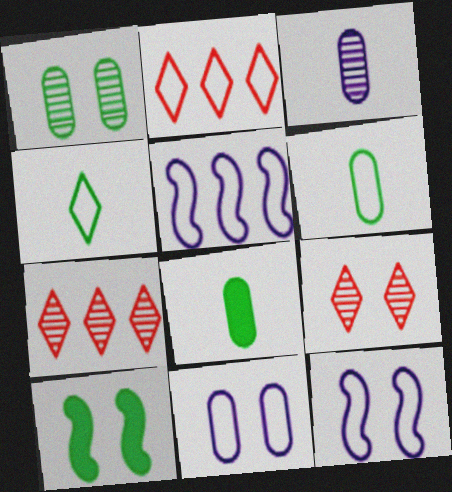[[2, 3, 10], 
[2, 6, 12], 
[5, 8, 9], 
[7, 8, 12], 
[9, 10, 11]]